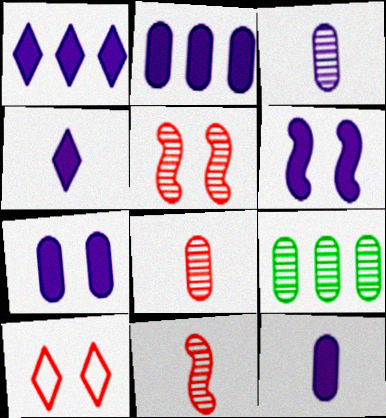[[1, 6, 12], 
[2, 4, 6], 
[2, 7, 12]]